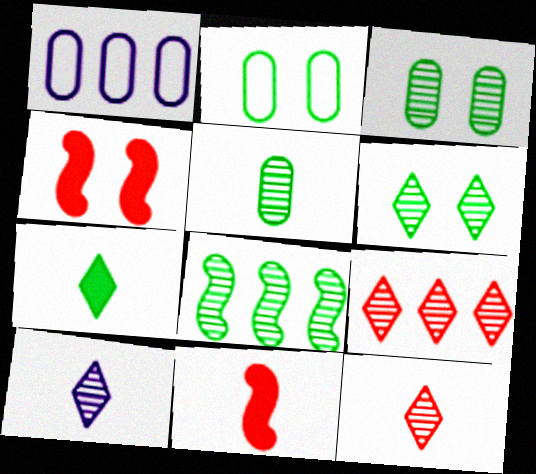[[1, 6, 11], 
[2, 7, 8], 
[5, 6, 8], 
[6, 9, 10]]